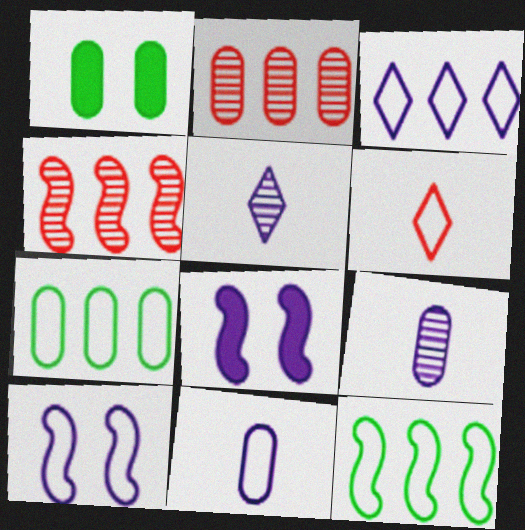[[1, 2, 11], 
[3, 8, 9], 
[3, 10, 11], 
[6, 7, 10]]